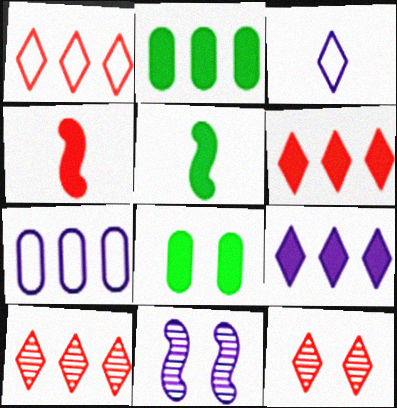[[1, 6, 10], 
[4, 8, 9], 
[5, 7, 12]]